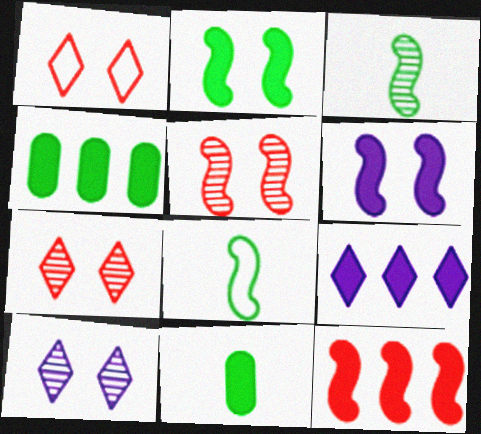[[4, 9, 12]]